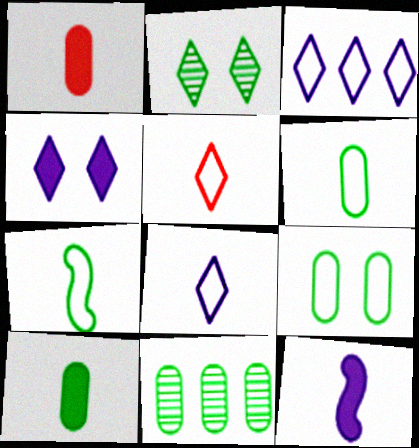[[9, 10, 11]]